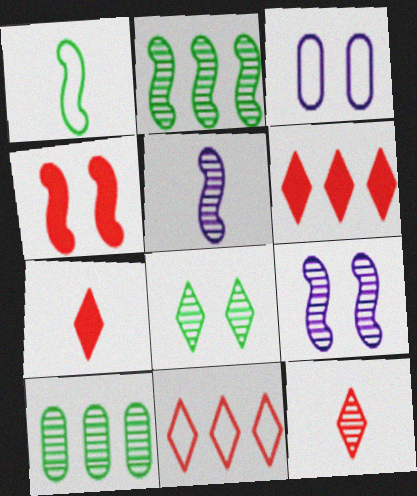[[1, 3, 11], 
[2, 3, 7], 
[3, 4, 8], 
[9, 10, 12]]